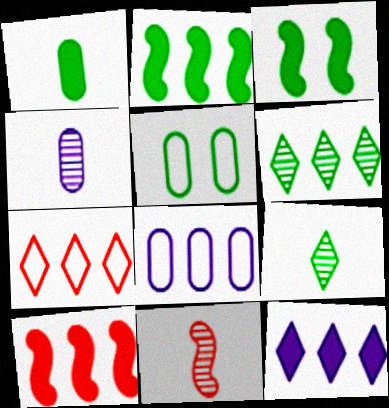[[2, 5, 9], 
[3, 4, 7], 
[4, 9, 11], 
[5, 11, 12], 
[6, 7, 12], 
[6, 8, 10]]